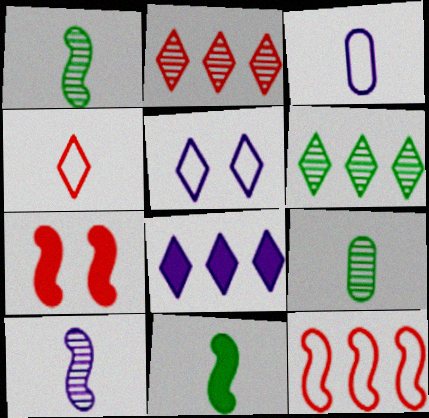[[3, 6, 7]]